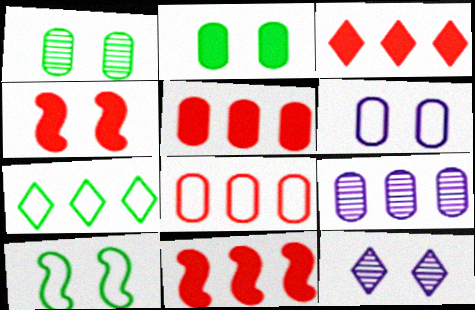[[3, 5, 11], 
[7, 9, 11]]